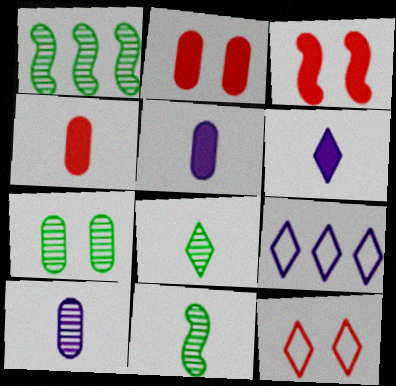[[1, 5, 12], 
[1, 7, 8], 
[2, 9, 11]]